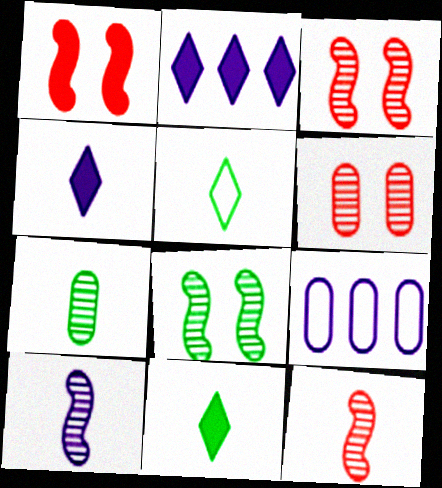[[3, 9, 11]]